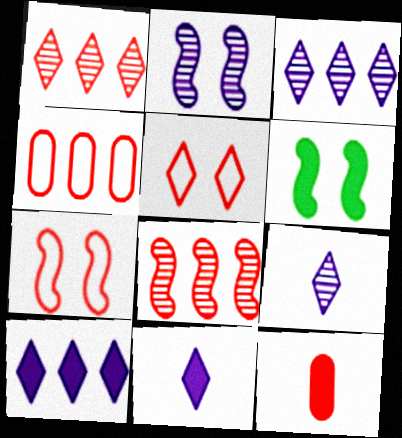[[1, 7, 12], 
[2, 6, 7], 
[4, 6, 9], 
[5, 8, 12], 
[6, 10, 12]]